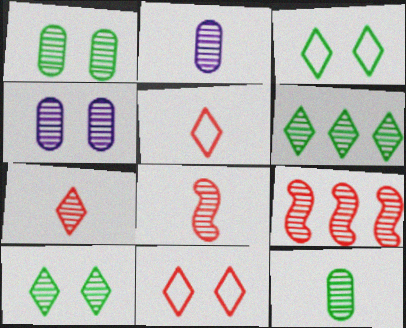[[2, 9, 10], 
[4, 6, 8]]